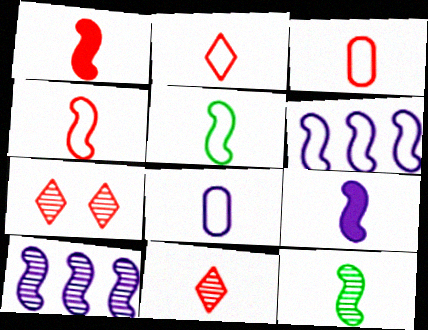[[1, 3, 11], 
[2, 3, 4], 
[2, 5, 8], 
[4, 9, 12]]